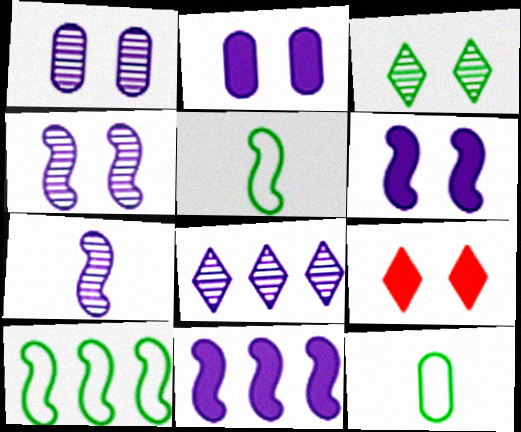[[1, 7, 8]]